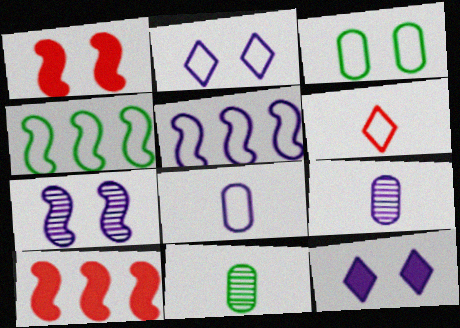[[2, 5, 8], 
[2, 10, 11], 
[3, 5, 6], 
[5, 9, 12]]